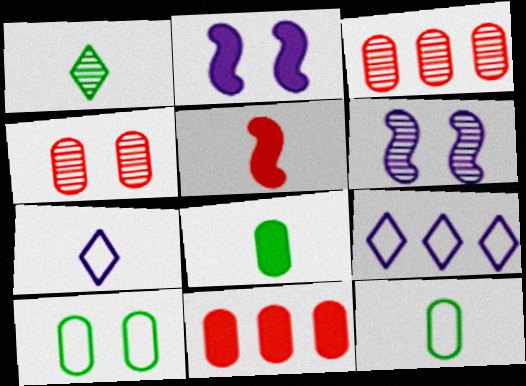[[1, 3, 6]]